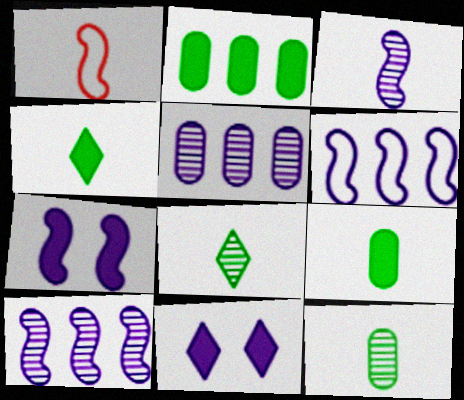[[3, 6, 7]]